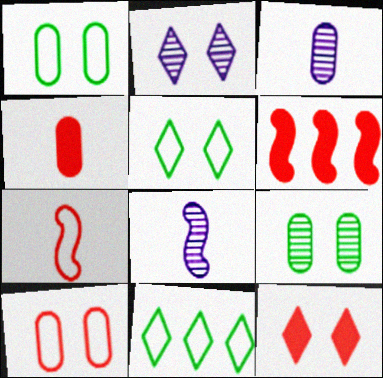[[2, 5, 12], 
[3, 5, 6], 
[4, 6, 12]]